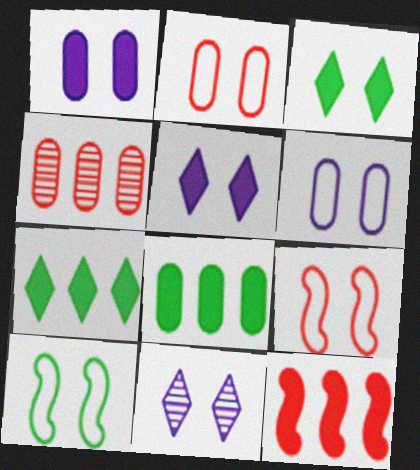[]